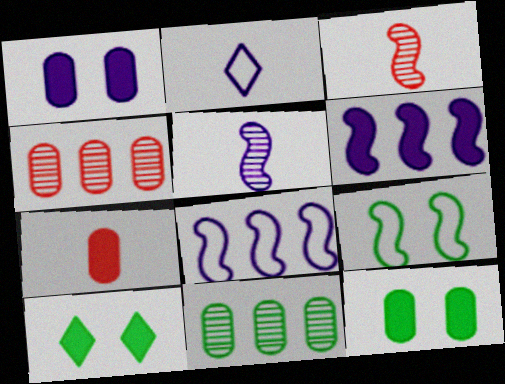[[3, 6, 9], 
[6, 7, 10]]